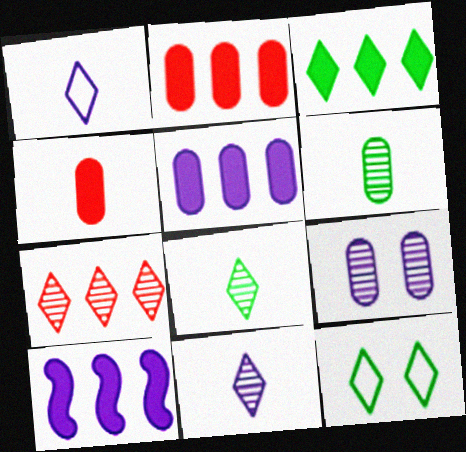[[1, 9, 10], 
[2, 3, 10], 
[3, 8, 12]]